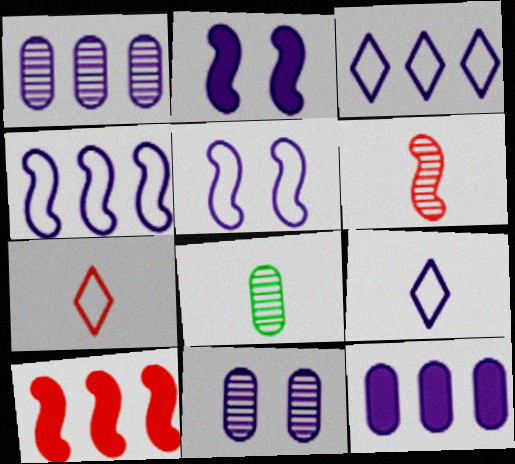[[1, 2, 9]]